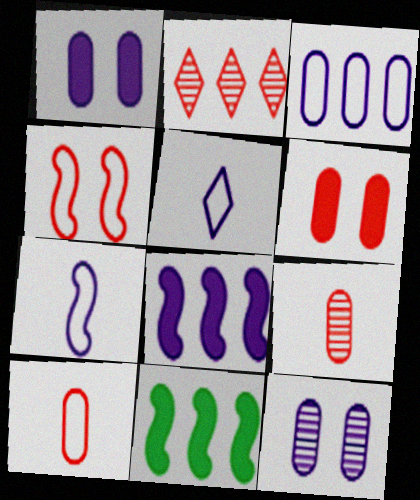[[2, 3, 11], 
[5, 8, 12]]